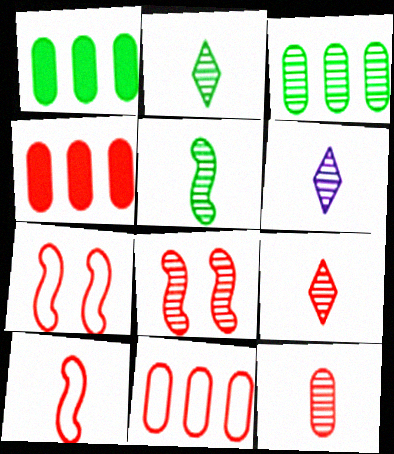[[1, 6, 7], 
[2, 6, 9], 
[3, 6, 8], 
[4, 7, 9], 
[5, 6, 12]]